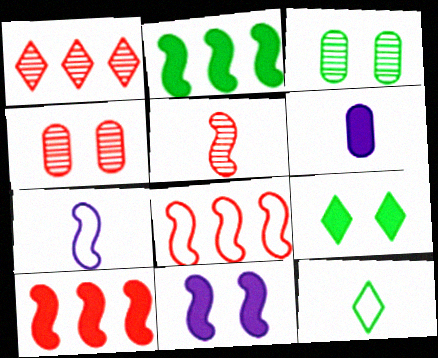[[1, 4, 5], 
[2, 3, 12], 
[5, 6, 12], 
[6, 9, 10]]